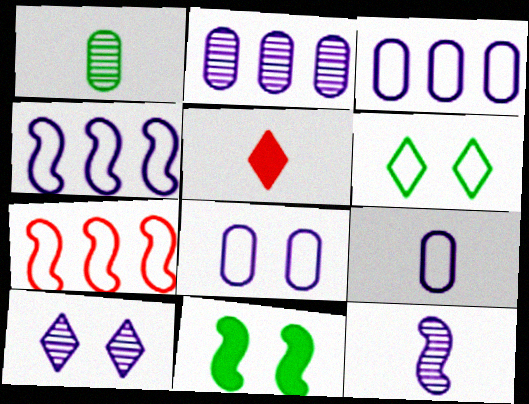[[2, 10, 12], 
[3, 8, 9], 
[6, 7, 9], 
[7, 11, 12]]